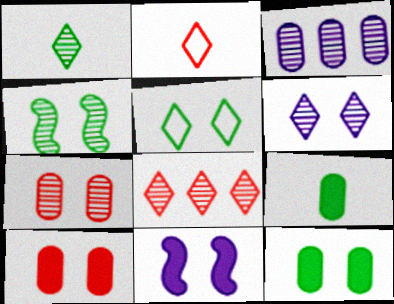[[1, 6, 8], 
[4, 5, 12], 
[4, 6, 7], 
[5, 7, 11]]